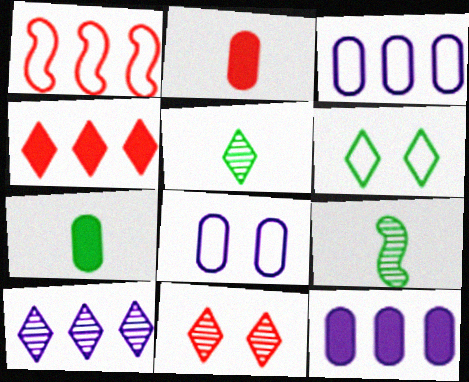[[1, 2, 11], 
[4, 8, 9], 
[5, 10, 11]]